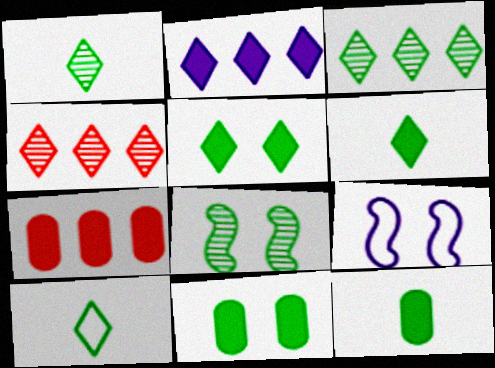[[1, 6, 10], 
[1, 7, 9], 
[3, 5, 10], 
[4, 9, 12]]